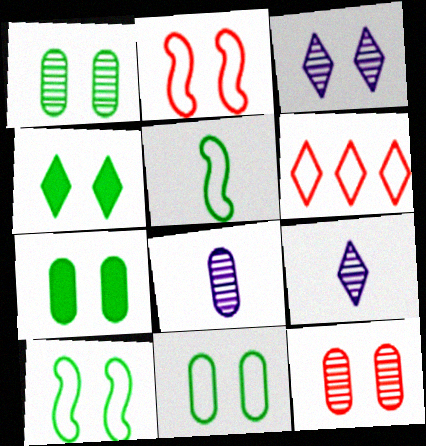[[1, 4, 10], 
[1, 7, 11], 
[2, 3, 7], 
[4, 6, 9]]